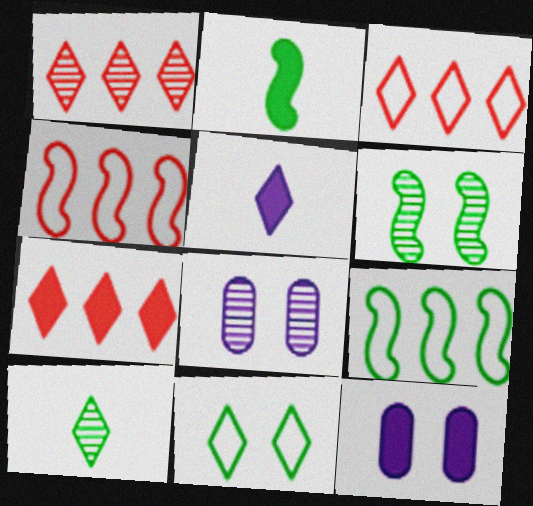[[1, 3, 7], 
[1, 5, 11], 
[2, 3, 8], 
[2, 6, 9], 
[2, 7, 12], 
[4, 10, 12]]